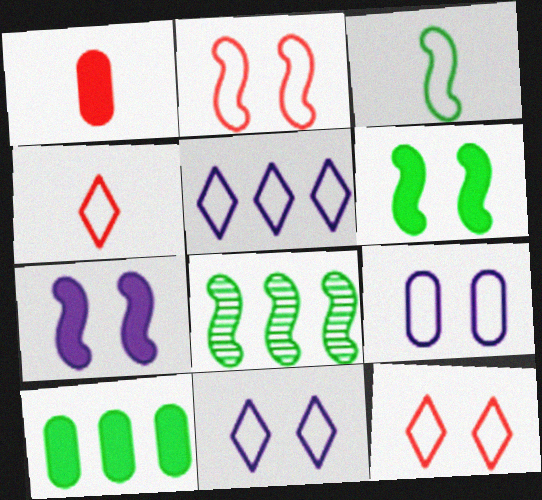[[1, 8, 11], 
[3, 6, 8]]